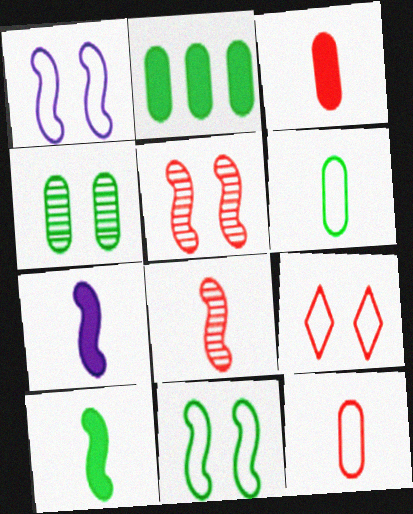[[2, 4, 6]]